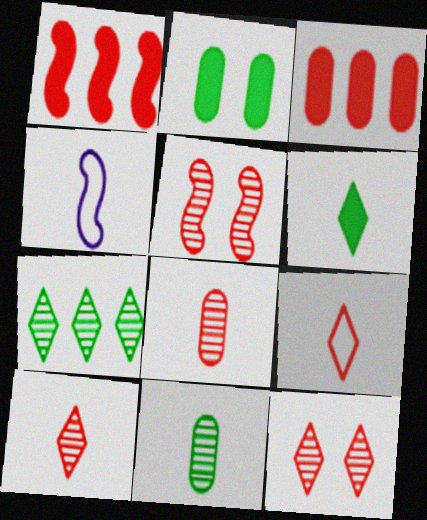[[3, 5, 9], 
[4, 6, 8]]